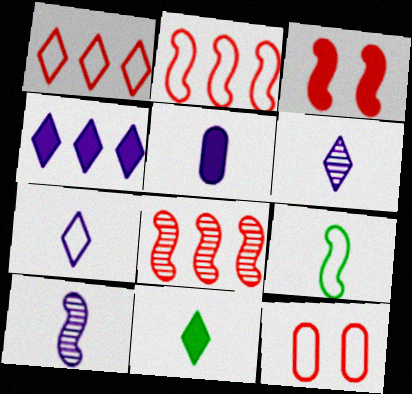[[5, 7, 10]]